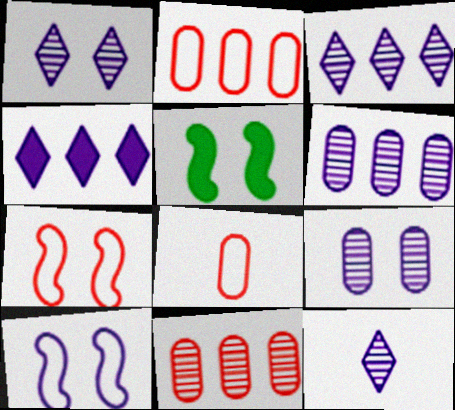[[1, 3, 12], 
[2, 5, 12], 
[3, 5, 8]]